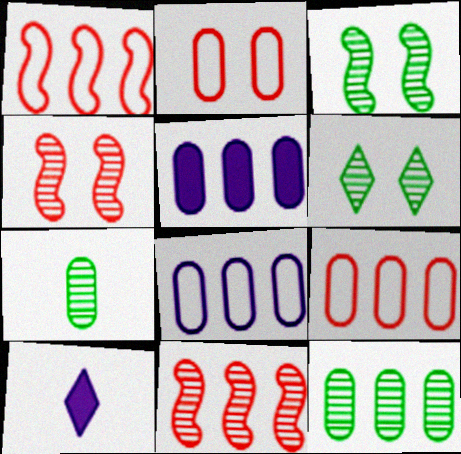[[2, 5, 7], 
[3, 9, 10], 
[5, 9, 12]]